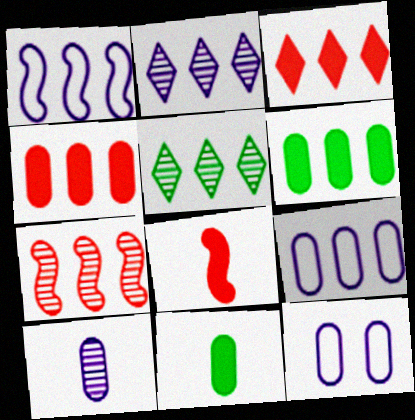[[1, 4, 5], 
[5, 8, 12]]